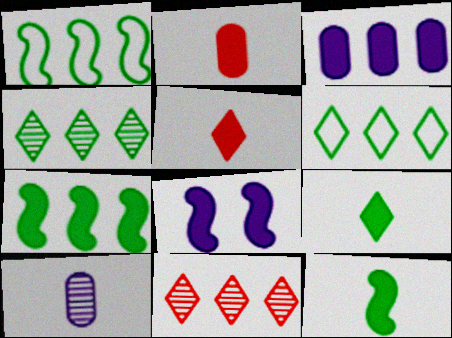[[1, 3, 11]]